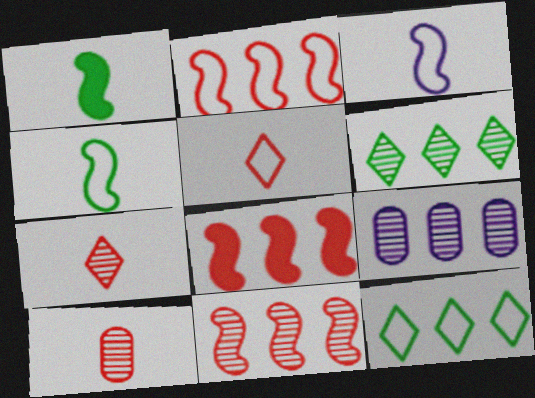[[2, 8, 11], 
[6, 9, 11], 
[8, 9, 12]]